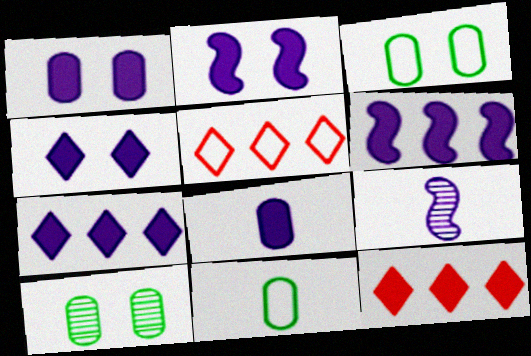[[1, 2, 4], 
[2, 7, 8], 
[3, 9, 12], 
[4, 6, 8]]